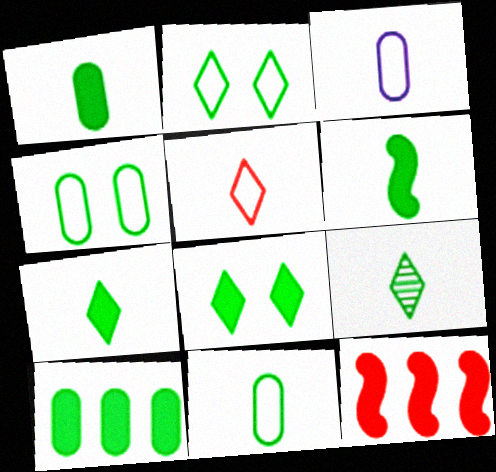[[1, 6, 7], 
[6, 8, 10], 
[6, 9, 11]]